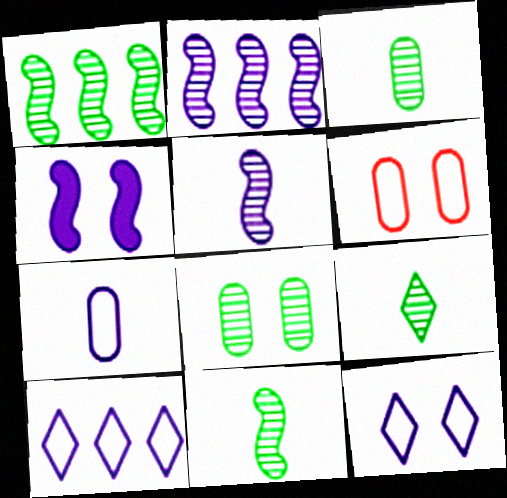[[1, 8, 9], 
[3, 9, 11]]